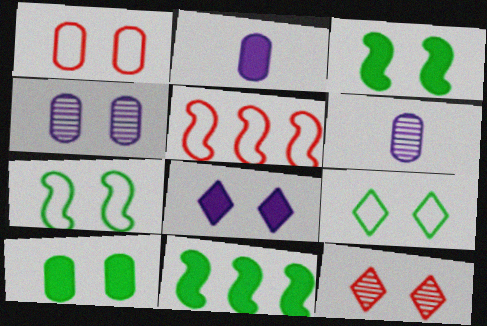[[1, 4, 10], 
[8, 9, 12]]